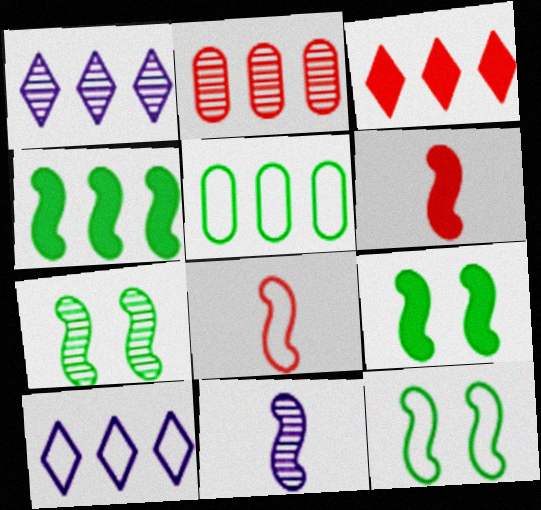[[2, 4, 10], 
[7, 9, 12]]